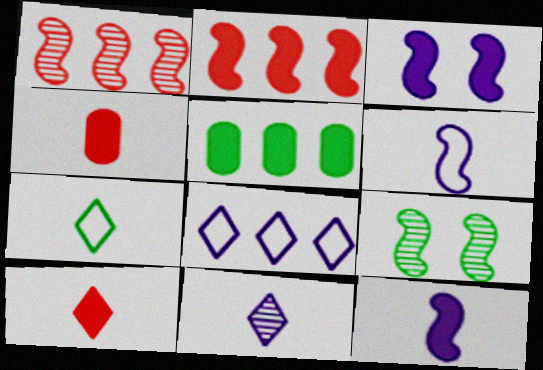[[1, 5, 8], 
[2, 6, 9], 
[3, 5, 10], 
[4, 8, 9], 
[5, 7, 9], 
[7, 10, 11]]